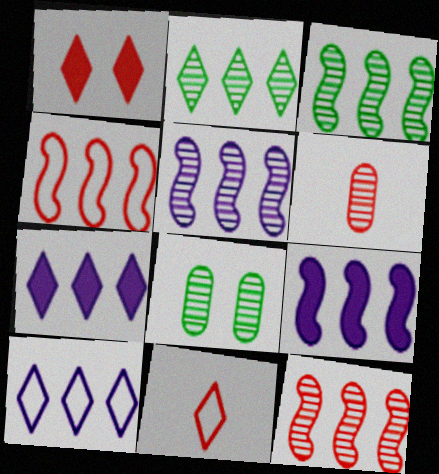[[1, 4, 6], 
[3, 4, 9], 
[3, 5, 12], 
[8, 9, 11]]